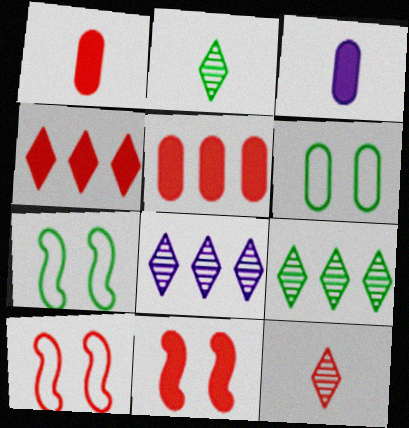[[1, 4, 11], 
[1, 7, 8], 
[3, 9, 10], 
[5, 10, 12]]